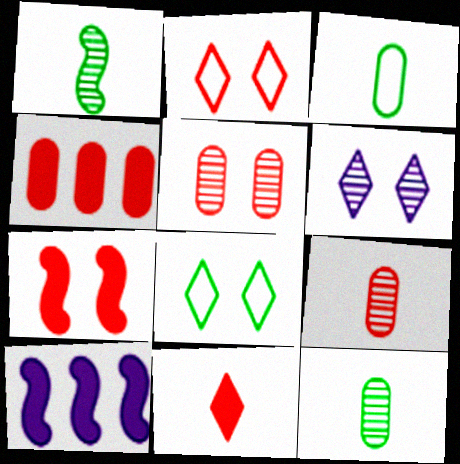[[2, 5, 7], 
[2, 10, 12], 
[4, 7, 11], 
[8, 9, 10]]